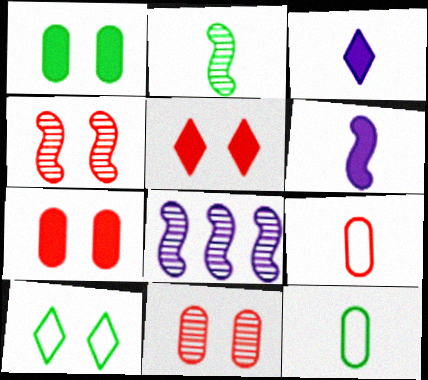[[2, 3, 9], 
[2, 4, 8], 
[5, 8, 12]]